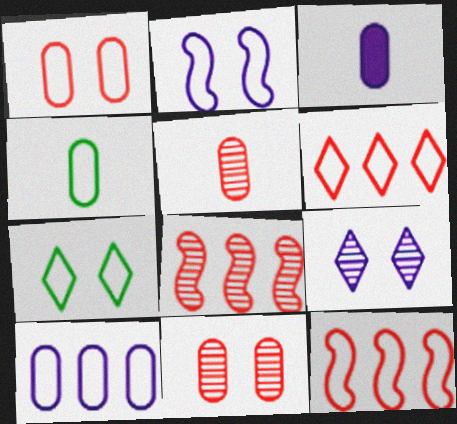[[1, 2, 7], 
[1, 4, 10], 
[2, 4, 6], 
[3, 4, 5], 
[3, 7, 8]]